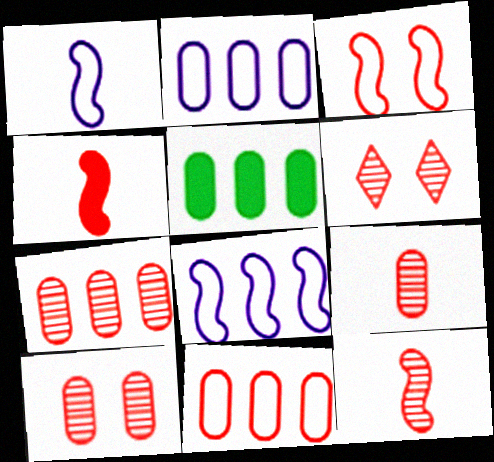[[1, 5, 6], 
[2, 5, 7], 
[4, 6, 11], 
[6, 7, 12], 
[7, 9, 10]]